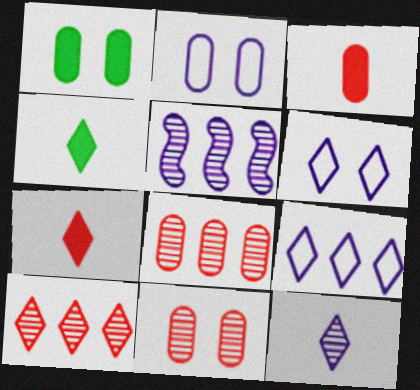[[1, 2, 11], 
[4, 6, 10]]